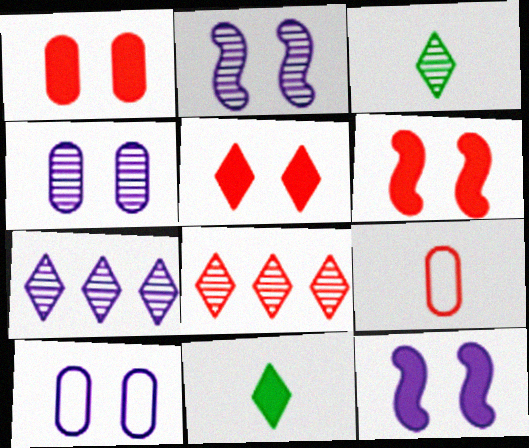[[1, 5, 6], 
[6, 8, 9]]